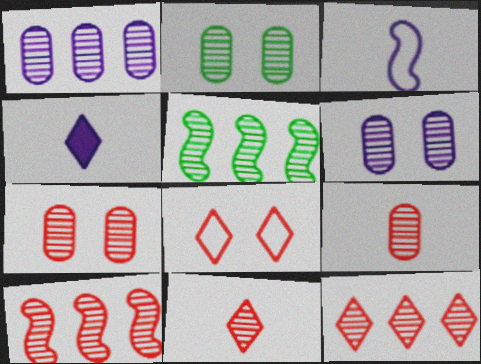[[1, 2, 9], 
[1, 5, 12], 
[2, 6, 7], 
[5, 6, 11], 
[7, 10, 11]]